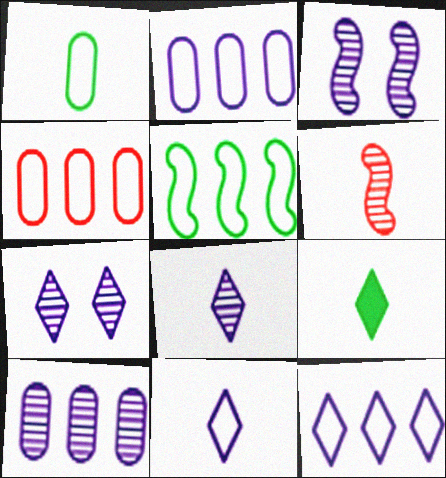[[3, 4, 9], 
[3, 8, 10], 
[4, 5, 12]]